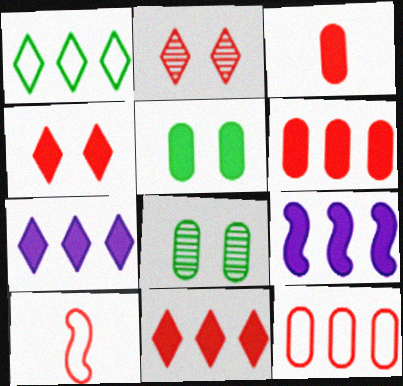[[2, 6, 10], 
[7, 8, 10]]